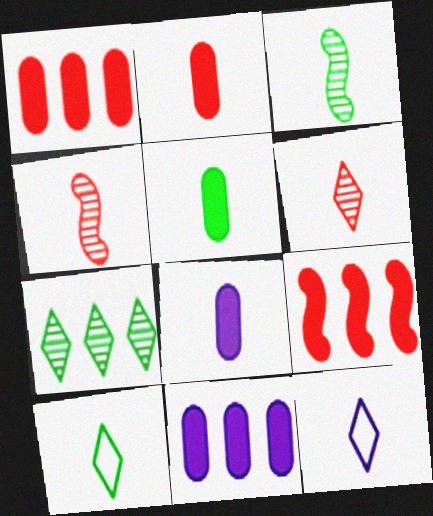[[2, 3, 12], 
[2, 5, 8], 
[3, 5, 10], 
[4, 5, 12], 
[4, 8, 10]]